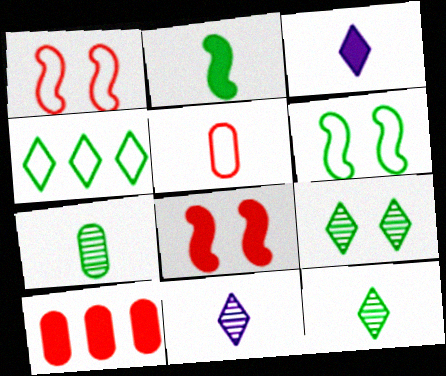[[2, 5, 11], 
[6, 10, 11]]